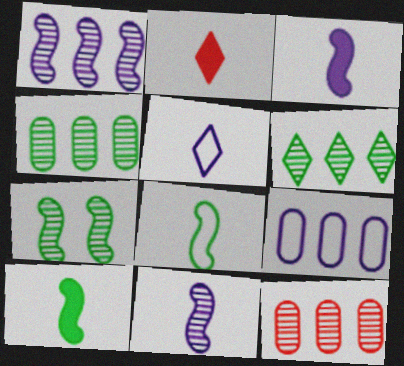[[1, 6, 12], 
[2, 7, 9]]